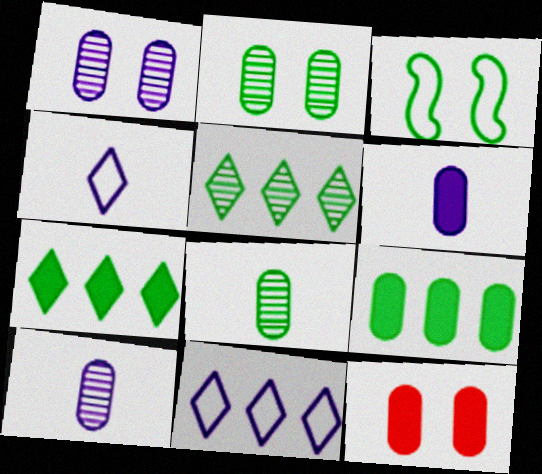[[3, 7, 8], 
[6, 9, 12]]